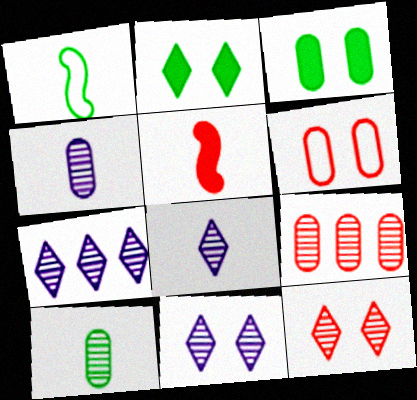[[7, 8, 11]]